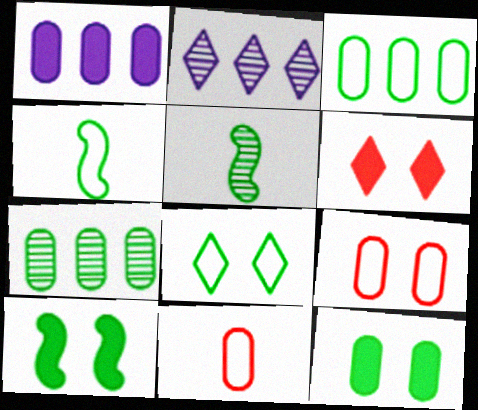[[2, 10, 11], 
[3, 4, 8]]